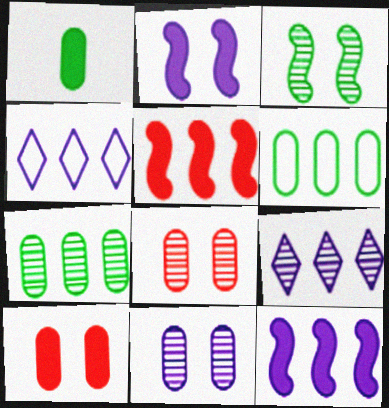[[4, 5, 7], 
[5, 6, 9]]